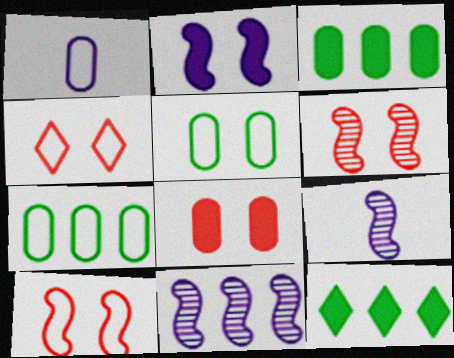[[1, 6, 12], 
[3, 4, 9], 
[4, 6, 8]]